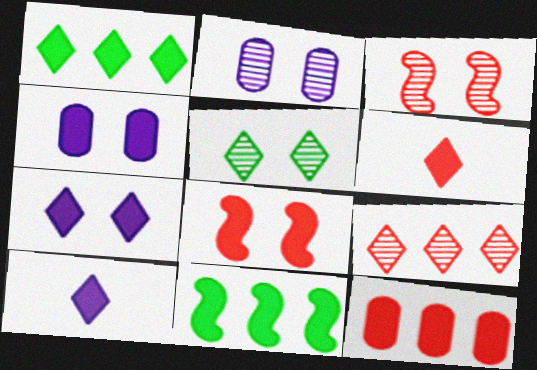[[1, 6, 7], 
[2, 3, 5], 
[4, 6, 11], 
[6, 8, 12]]